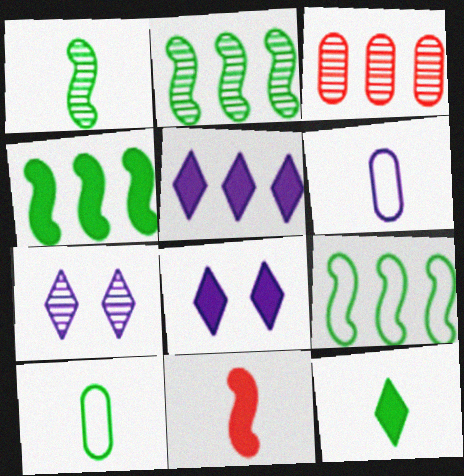[[1, 3, 7], 
[1, 10, 12], 
[2, 4, 9], 
[3, 5, 9]]